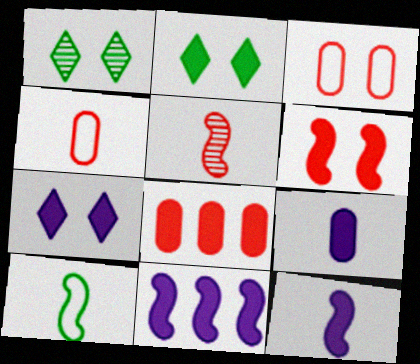[[1, 4, 11], 
[2, 8, 12], 
[5, 10, 12], 
[7, 9, 11]]